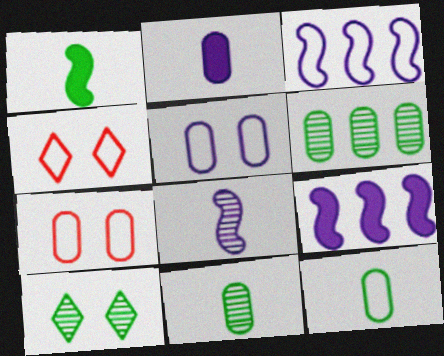[[2, 6, 7], 
[3, 4, 12], 
[4, 9, 11]]